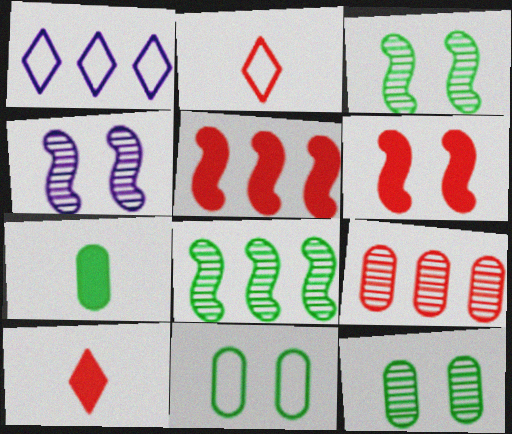[[2, 6, 9]]